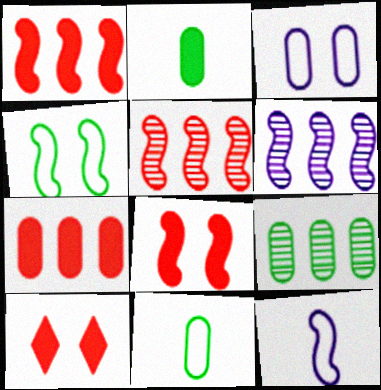[[6, 10, 11], 
[9, 10, 12]]